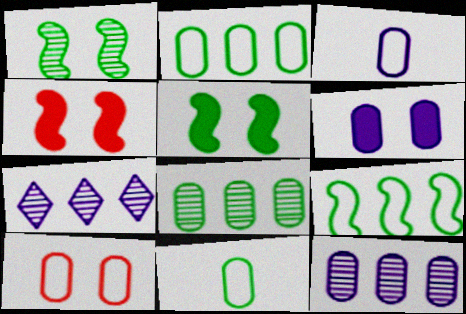[[2, 3, 10], 
[3, 6, 12], 
[4, 7, 11]]